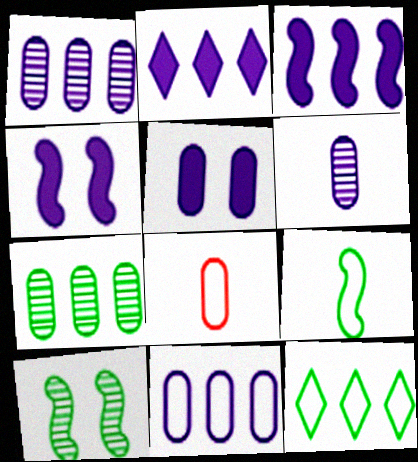[[2, 8, 10], 
[5, 6, 11], 
[5, 7, 8]]